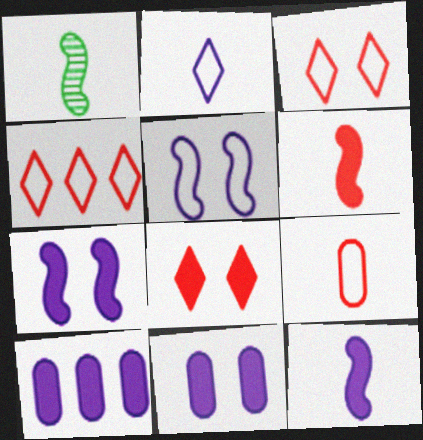[[1, 3, 10], 
[1, 4, 11]]